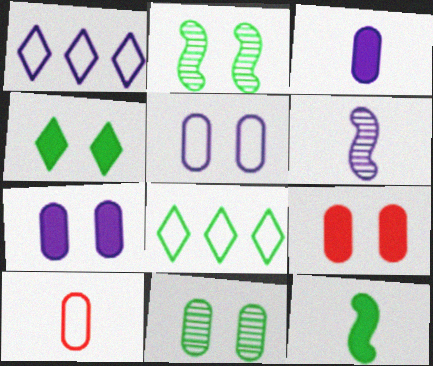[[1, 6, 7], 
[5, 9, 11], 
[6, 8, 9], 
[8, 11, 12]]